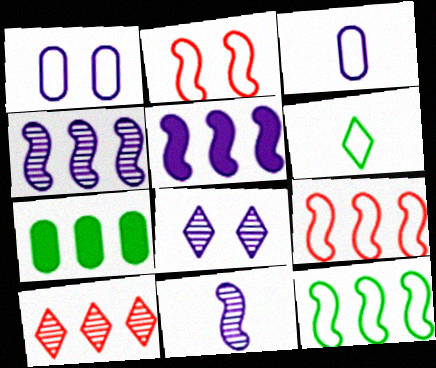[[1, 6, 9], 
[3, 5, 8]]